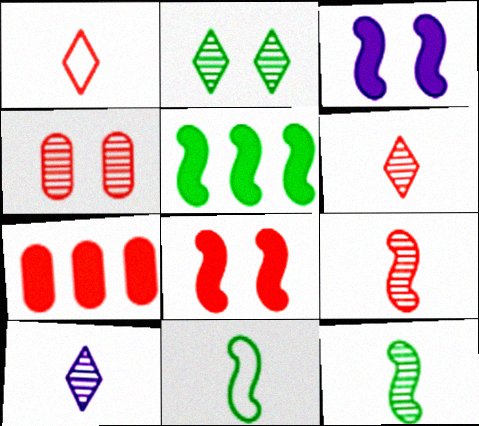[]